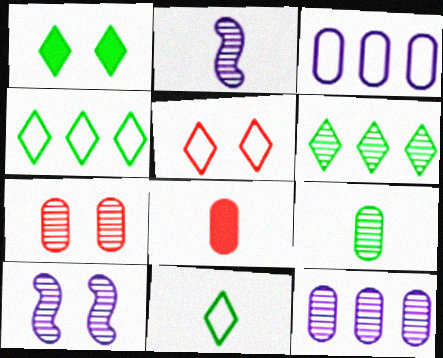[[1, 6, 11], 
[2, 6, 7], 
[2, 8, 11], 
[4, 8, 10], 
[7, 9, 12]]